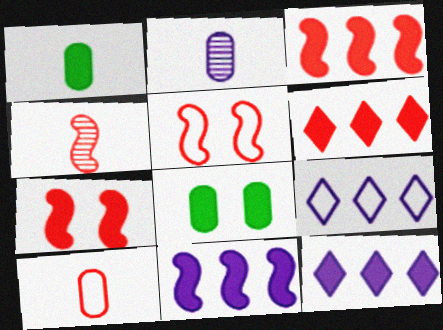[[1, 2, 10], 
[1, 7, 12], 
[3, 4, 5], 
[4, 8, 9]]